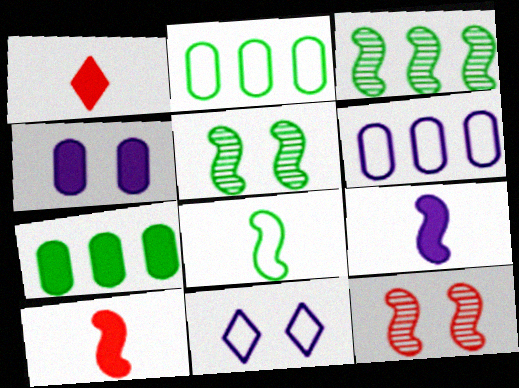[[1, 5, 6]]